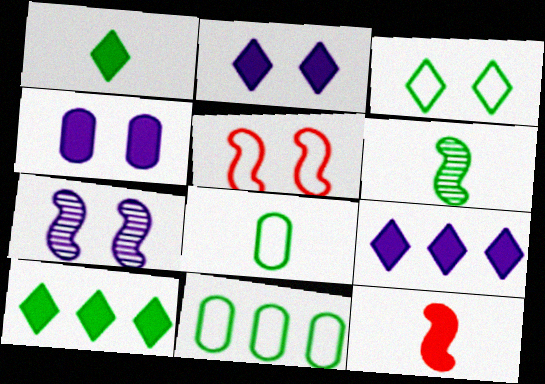[[1, 6, 8], 
[4, 10, 12]]